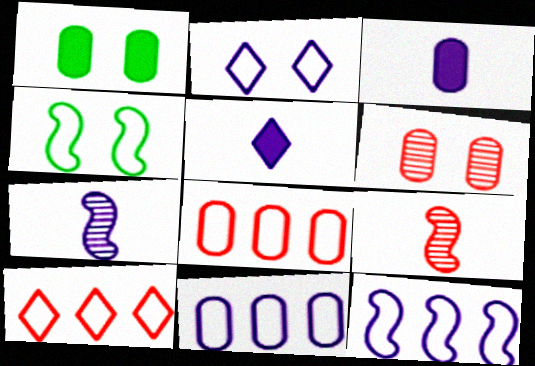[[1, 7, 10]]